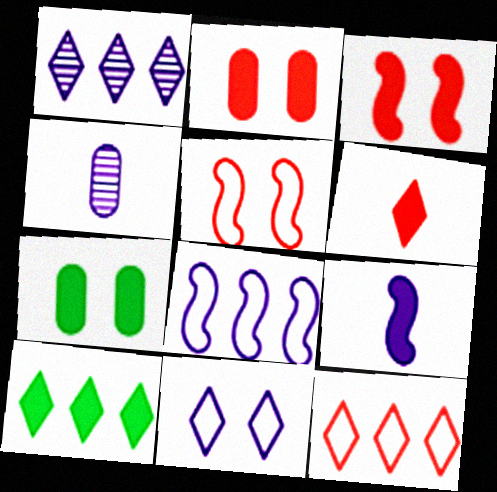[[1, 10, 12], 
[2, 9, 10], 
[4, 5, 10]]